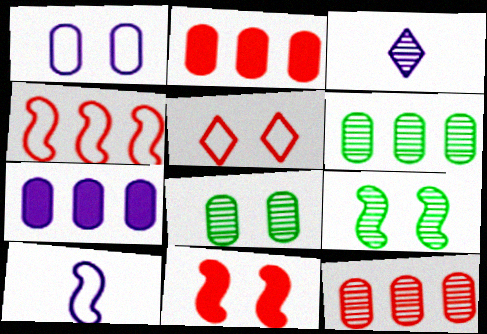[[3, 9, 12]]